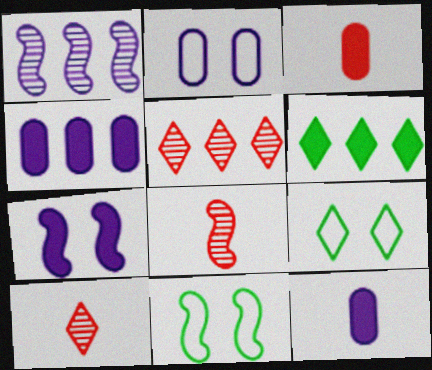[[1, 3, 9], 
[2, 6, 8], 
[3, 6, 7], 
[4, 8, 9], 
[4, 10, 11], 
[5, 11, 12]]